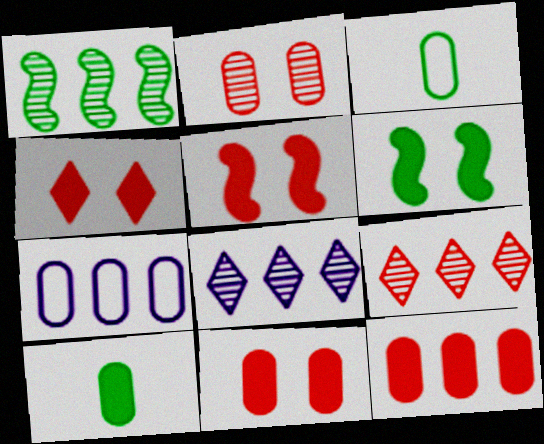[[2, 7, 10], 
[3, 5, 8], 
[4, 5, 11]]